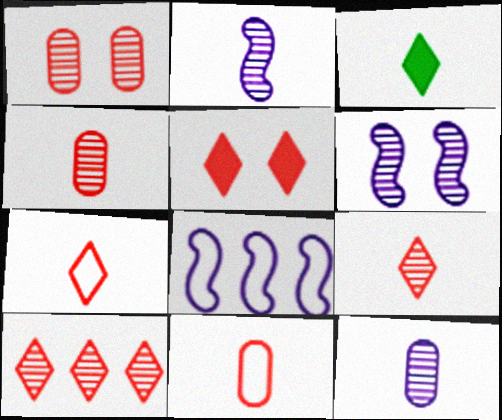[[1, 3, 8], 
[2, 3, 11], 
[5, 7, 10]]